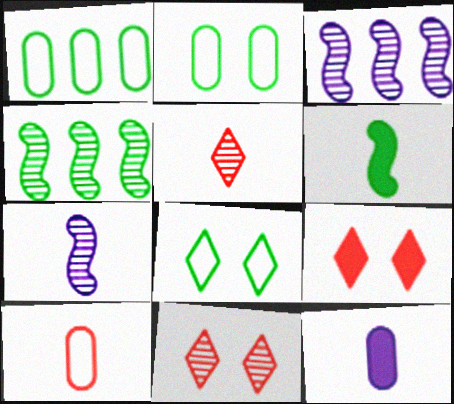[[1, 7, 9]]